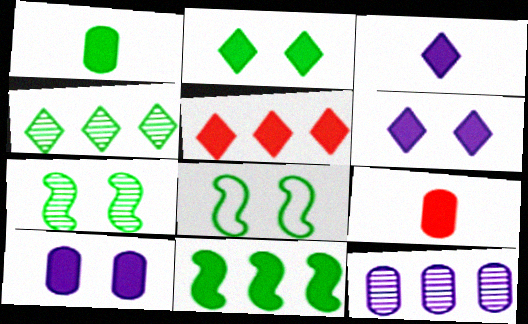[[1, 2, 11], 
[1, 4, 8], 
[2, 3, 5], 
[6, 9, 11]]